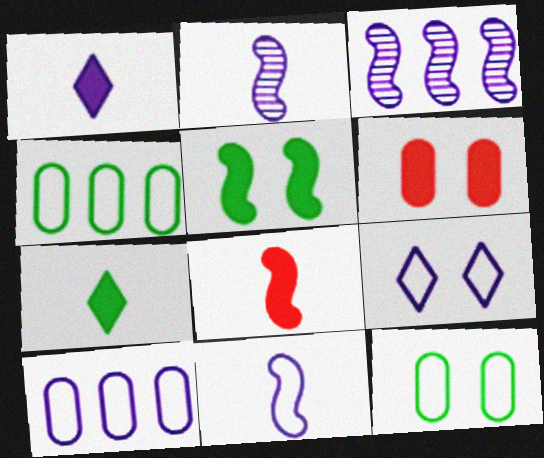[[9, 10, 11]]